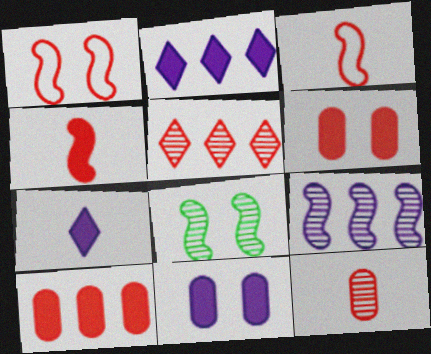[[3, 5, 6]]